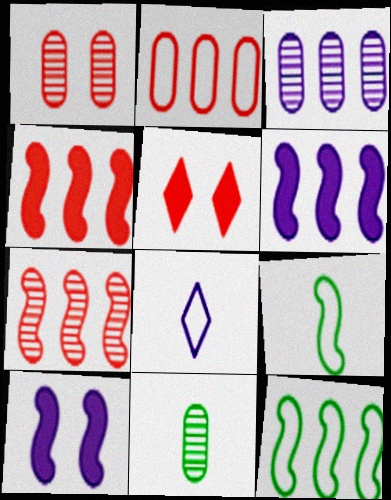[[1, 3, 11], 
[3, 5, 9], 
[3, 8, 10], 
[6, 7, 12], 
[7, 9, 10]]